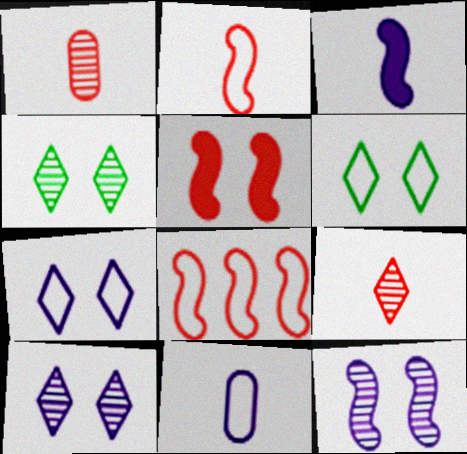[[6, 8, 11]]